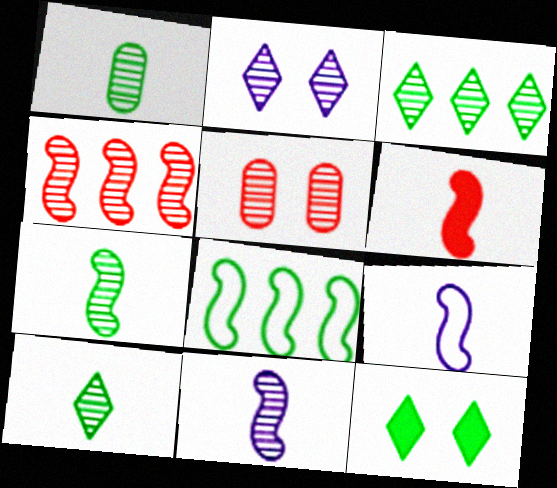[[1, 2, 4], 
[1, 7, 10], 
[1, 8, 12], 
[3, 5, 11], 
[6, 7, 9]]